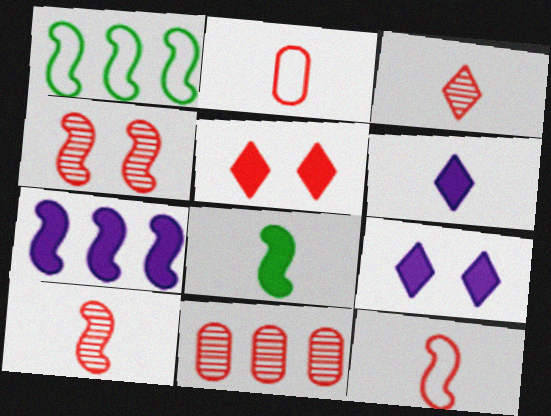[[3, 4, 11], 
[5, 11, 12]]